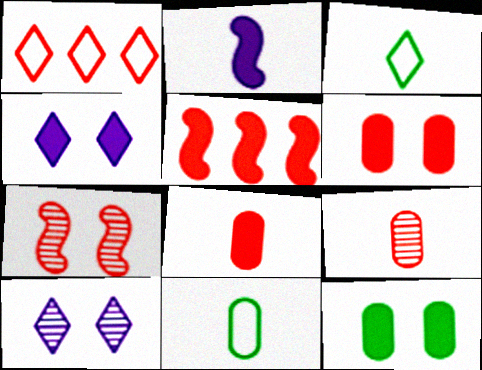[[1, 7, 8], 
[2, 3, 9], 
[5, 10, 11]]